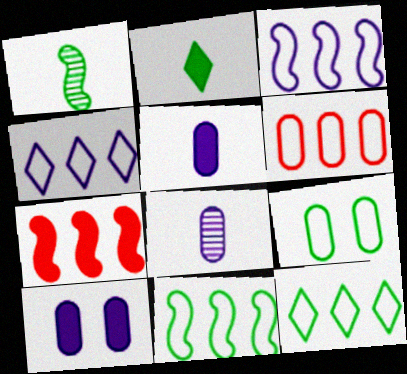[[2, 7, 10], 
[3, 6, 12], 
[4, 6, 11]]